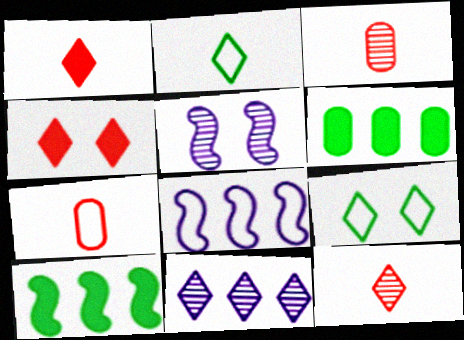[[1, 9, 11], 
[2, 4, 11], 
[7, 8, 9]]